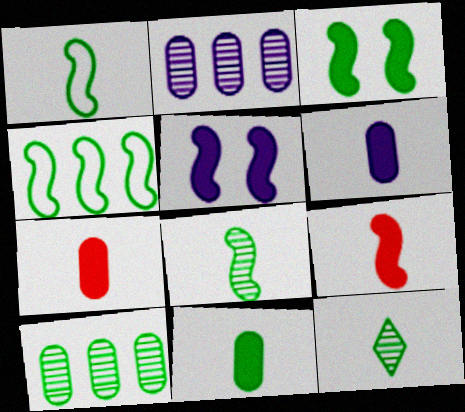[[1, 11, 12], 
[3, 4, 8], 
[6, 7, 11]]